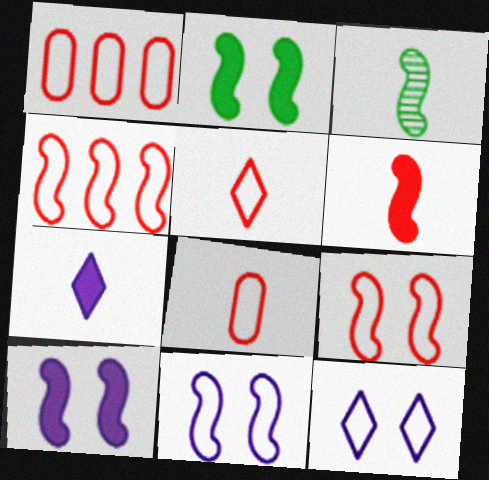[[1, 5, 9], 
[3, 4, 10], 
[3, 7, 8]]